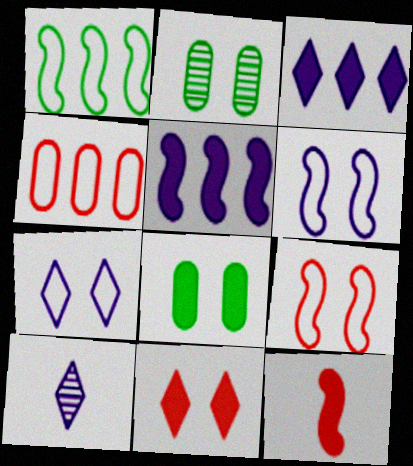[[2, 6, 11], 
[3, 7, 10], 
[3, 8, 12]]